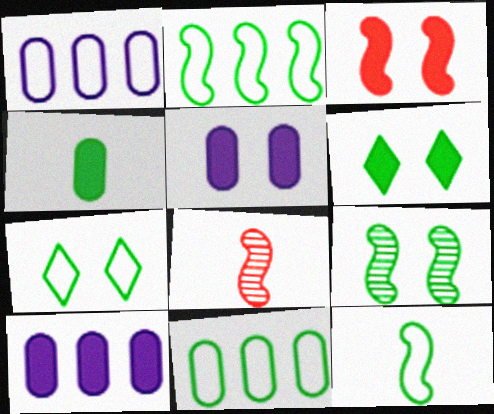[[1, 6, 8], 
[3, 5, 6], 
[7, 8, 10], 
[7, 11, 12]]